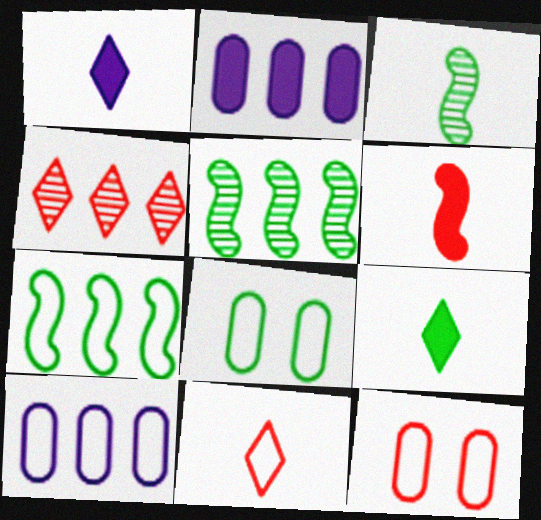[[1, 5, 12], 
[2, 4, 7], 
[4, 6, 12], 
[5, 8, 9]]